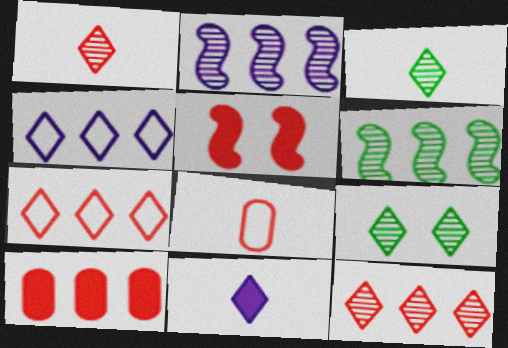[[4, 6, 10], 
[5, 8, 12], 
[7, 9, 11]]